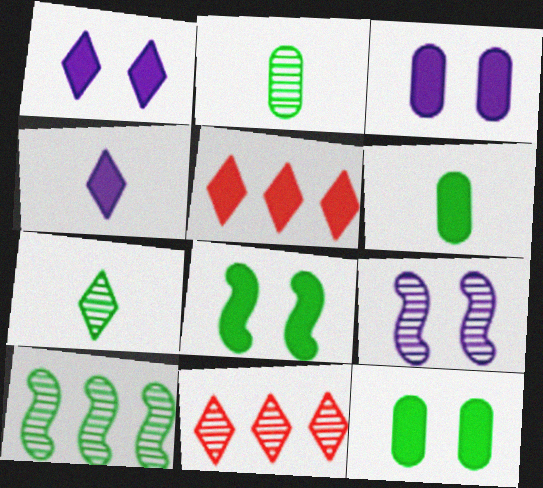[[2, 9, 11]]